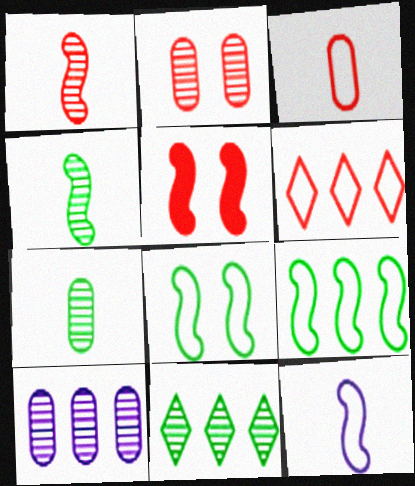[[2, 7, 10]]